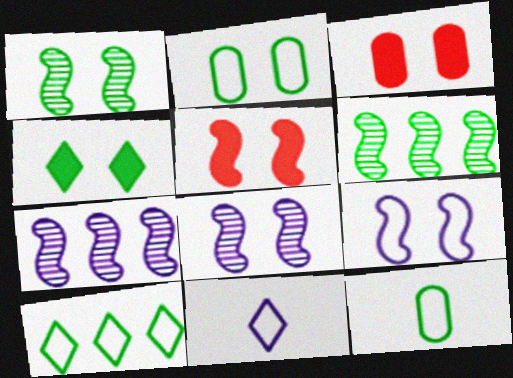[[1, 2, 4], 
[1, 5, 9], 
[3, 6, 11], 
[4, 6, 12]]